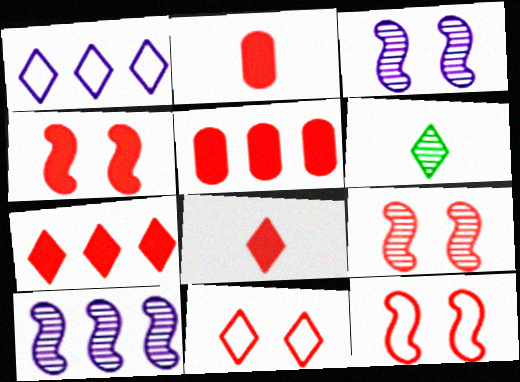[[2, 4, 7], 
[4, 5, 8], 
[4, 9, 12]]